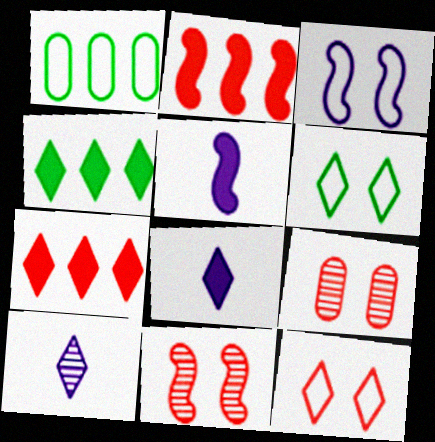[[1, 8, 11], 
[4, 10, 12], 
[6, 7, 10]]